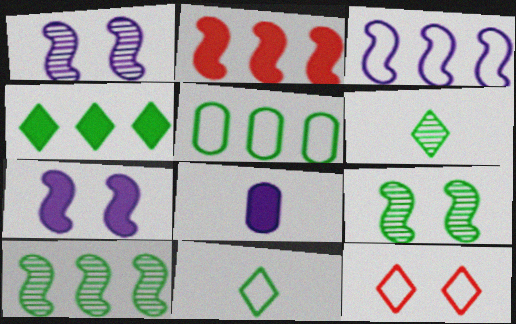[[2, 3, 10], 
[4, 5, 10], 
[8, 10, 12]]